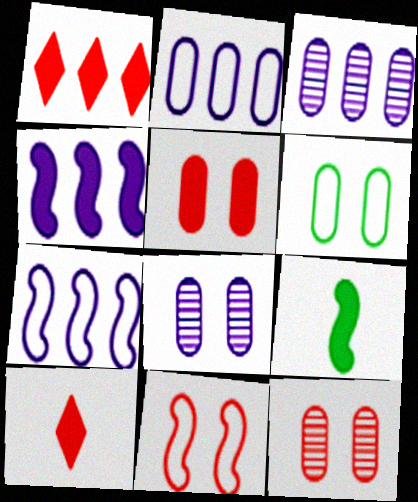[[5, 6, 8]]